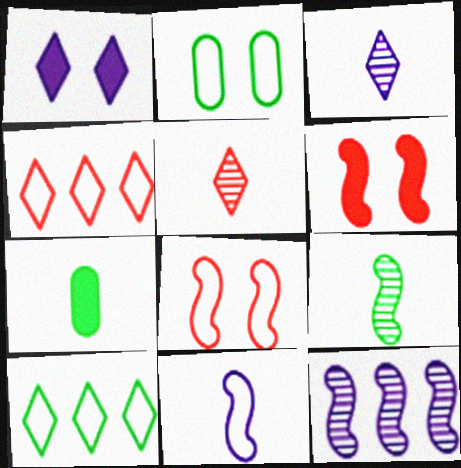[[1, 5, 10], 
[2, 4, 11], 
[5, 7, 11]]